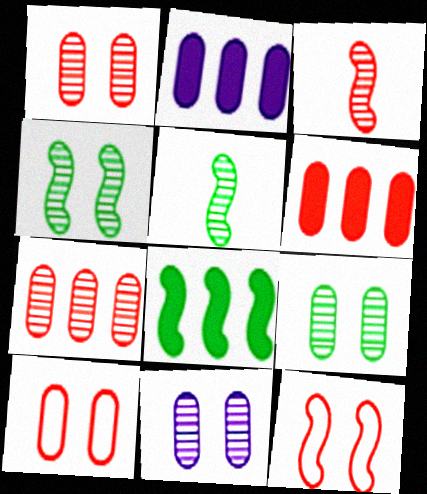[[1, 9, 11]]